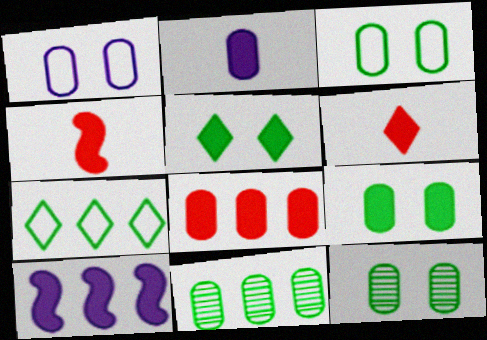[[2, 8, 9], 
[3, 9, 12], 
[6, 9, 10]]